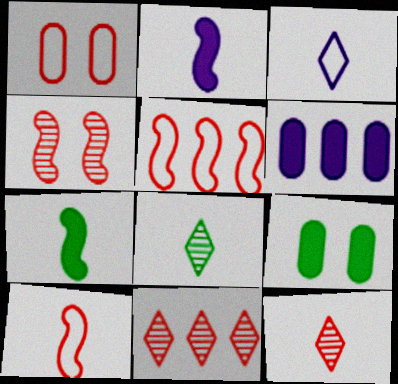[]